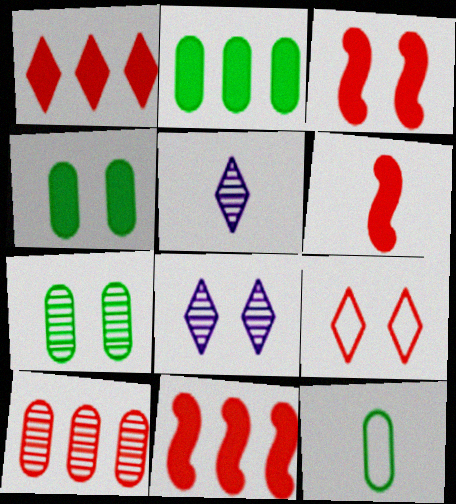[[2, 7, 12], 
[3, 6, 11], 
[5, 6, 12], 
[6, 9, 10], 
[8, 11, 12]]